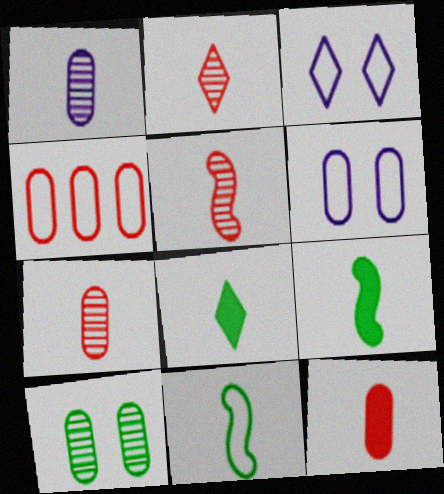[[2, 5, 7], 
[3, 4, 11]]